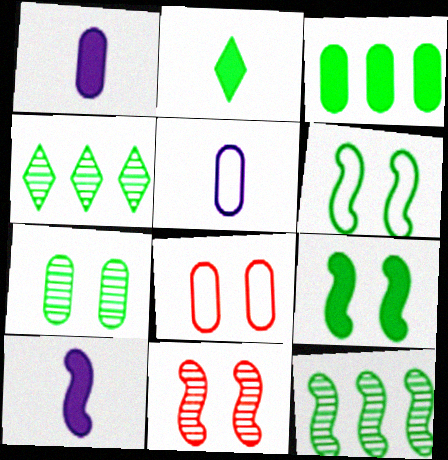[[2, 3, 9], 
[4, 8, 10]]